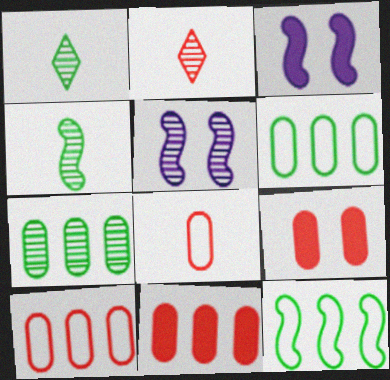[[1, 3, 10], 
[2, 3, 6], 
[2, 5, 7]]